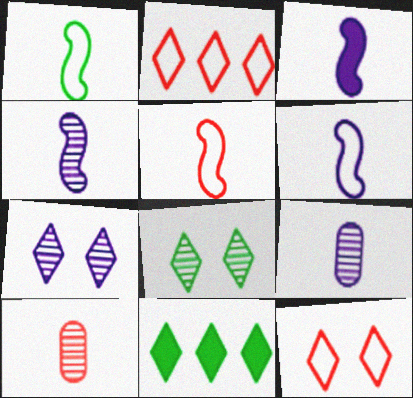[[1, 5, 6], 
[3, 4, 6]]